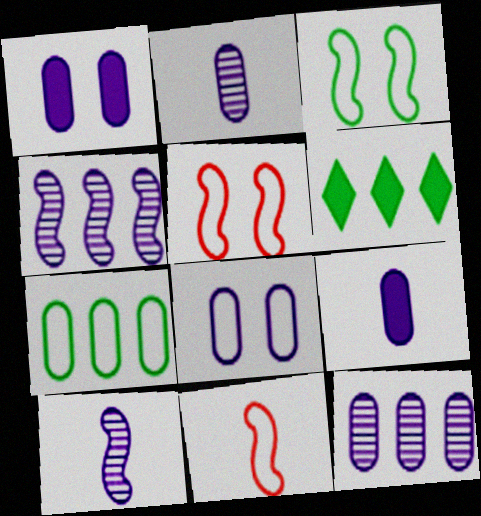[[2, 5, 6], 
[8, 9, 12]]